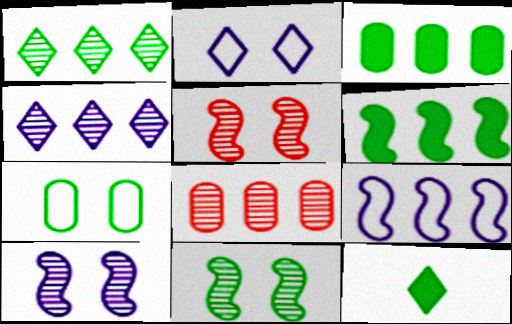[[5, 10, 11]]